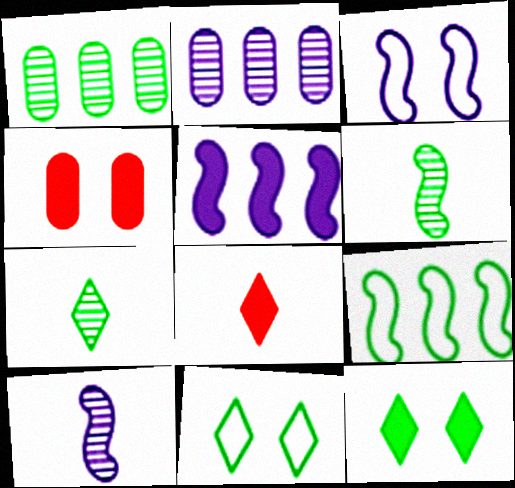[[1, 3, 8], 
[3, 5, 10]]